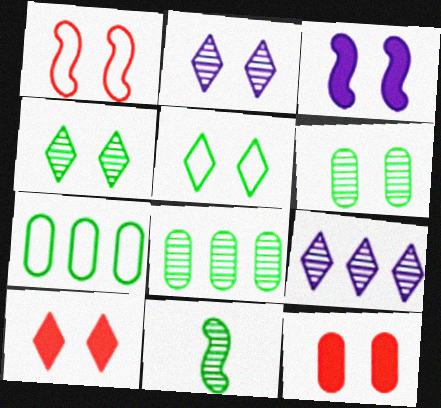[[2, 5, 10], 
[4, 8, 11]]